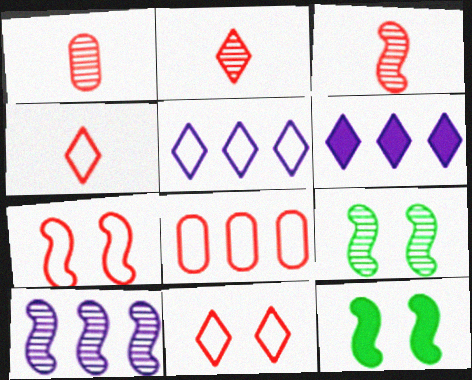[[1, 2, 3], 
[1, 5, 12], 
[3, 9, 10], 
[4, 7, 8]]